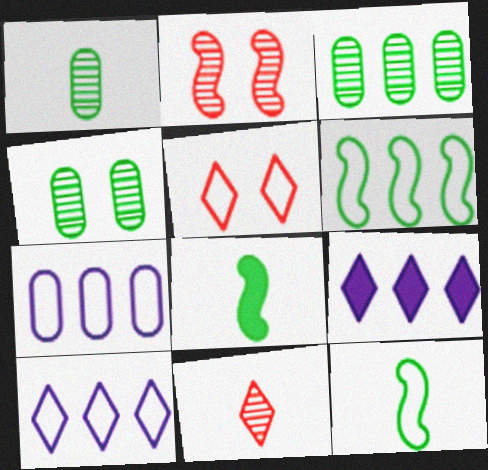[[1, 3, 4], 
[5, 7, 12]]